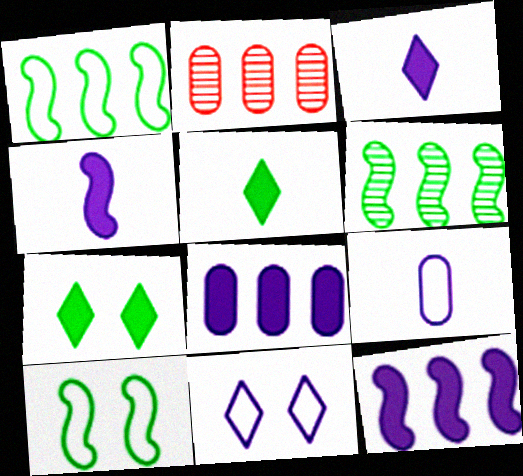[[2, 3, 10]]